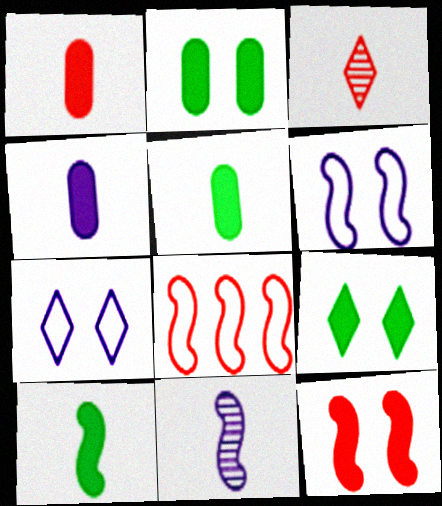[[1, 4, 5]]